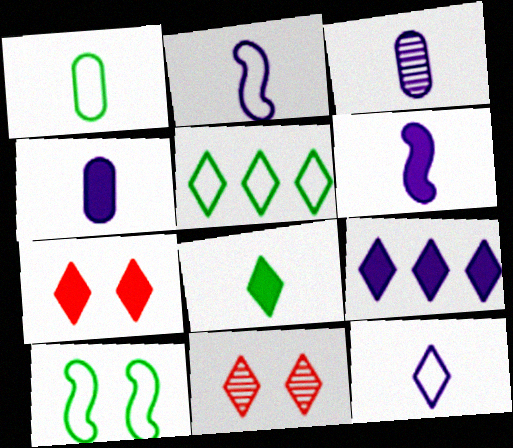[[1, 5, 10], 
[3, 6, 12], 
[7, 8, 9]]